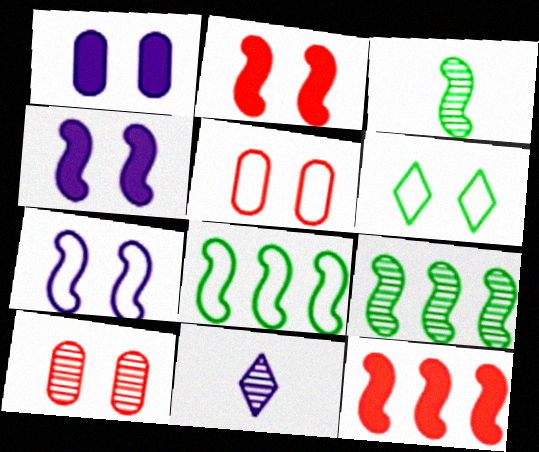[[3, 7, 12], 
[4, 6, 10], 
[5, 6, 7], 
[9, 10, 11]]